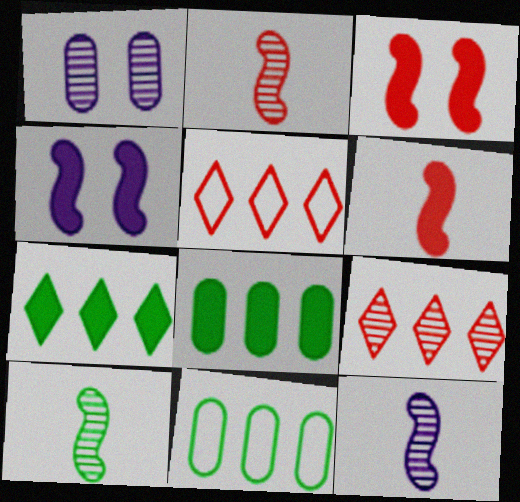[[1, 9, 10], 
[2, 10, 12]]